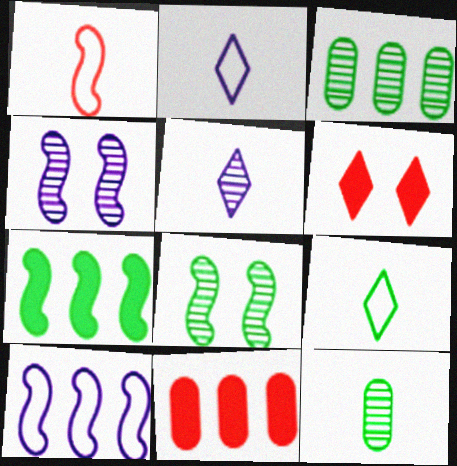[[1, 4, 7], 
[2, 8, 11], 
[4, 9, 11], 
[6, 10, 12]]